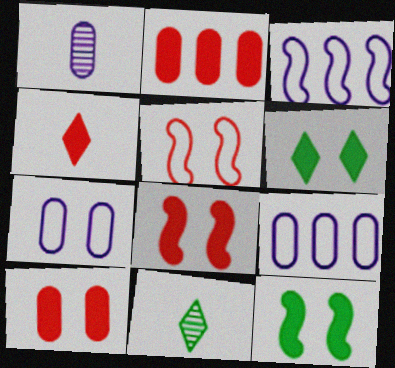[[2, 4, 8], 
[3, 10, 11], 
[8, 9, 11]]